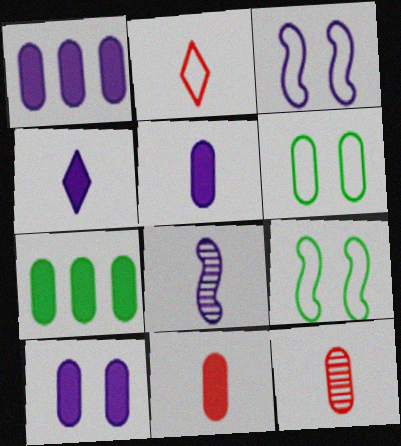[[1, 5, 10], 
[1, 6, 12], 
[7, 10, 11]]